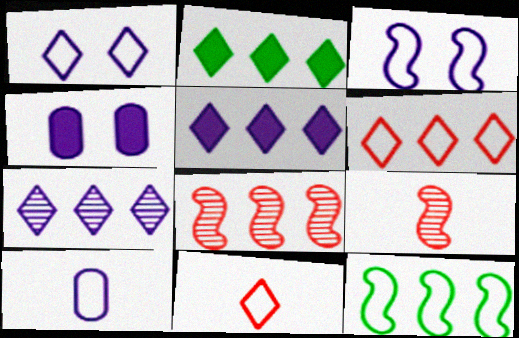[[2, 6, 7]]